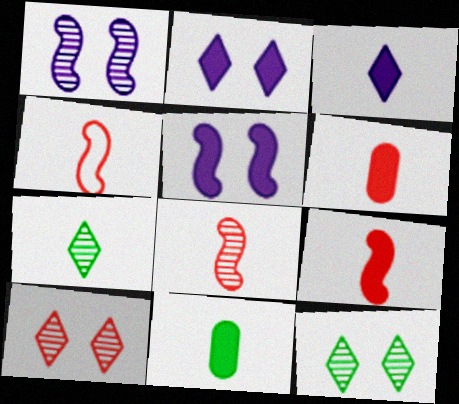[[3, 9, 11], 
[4, 8, 9]]